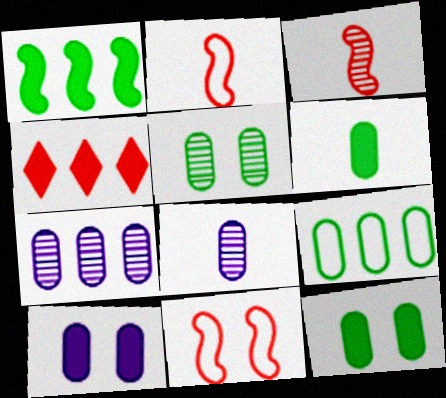[[5, 6, 9]]